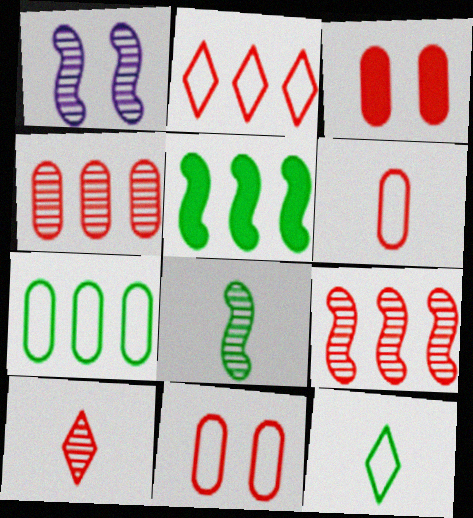[[1, 8, 9], 
[3, 4, 6]]